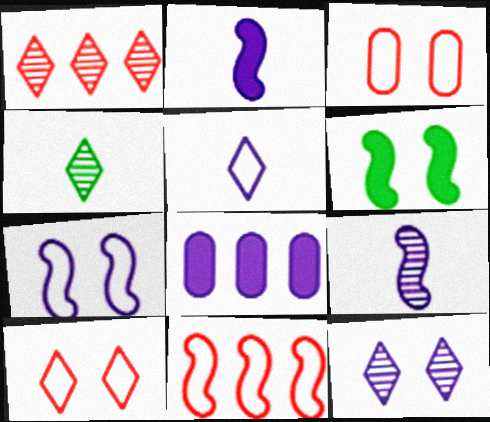[[1, 4, 12], 
[3, 6, 12], 
[6, 9, 11]]